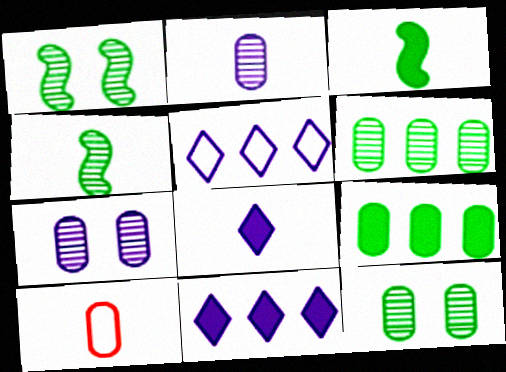[[1, 10, 11], 
[4, 8, 10], 
[7, 9, 10]]